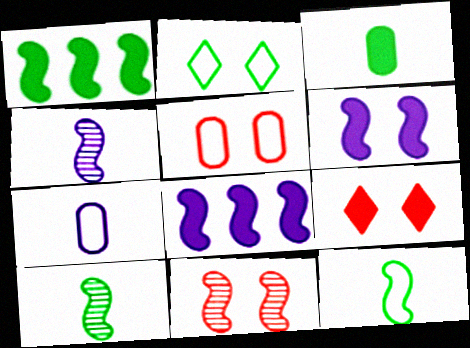[[3, 8, 9], 
[5, 9, 11], 
[8, 11, 12]]